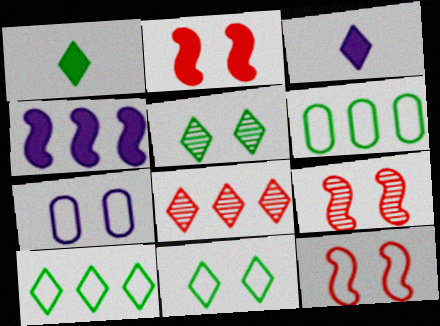[[1, 5, 10], 
[2, 5, 7], 
[2, 9, 12], 
[3, 6, 9], 
[3, 8, 11], 
[4, 6, 8], 
[7, 11, 12]]